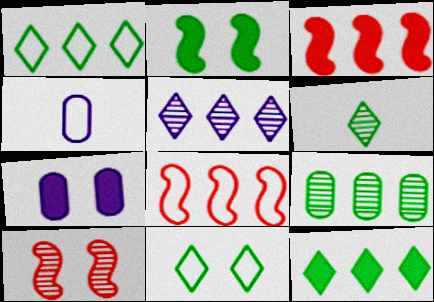[[4, 8, 11], 
[4, 10, 12], 
[6, 7, 8], 
[6, 11, 12], 
[7, 10, 11]]